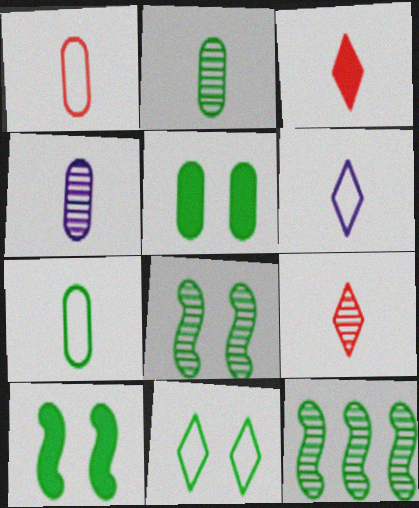[[5, 8, 11]]